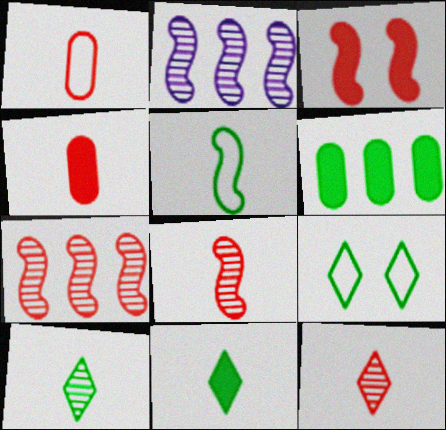[[2, 3, 5], 
[2, 4, 9]]